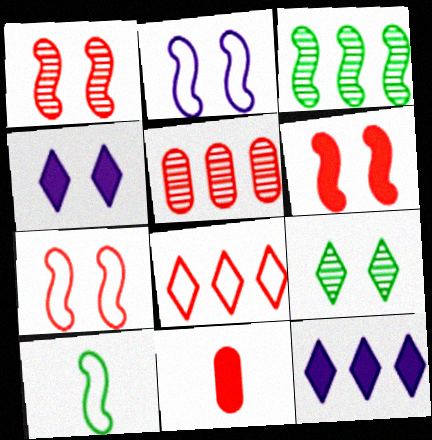[[1, 6, 7], 
[1, 8, 11], 
[4, 5, 10]]